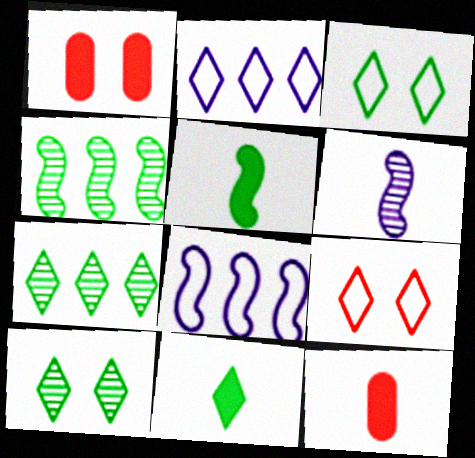[[3, 7, 11], 
[8, 10, 12]]